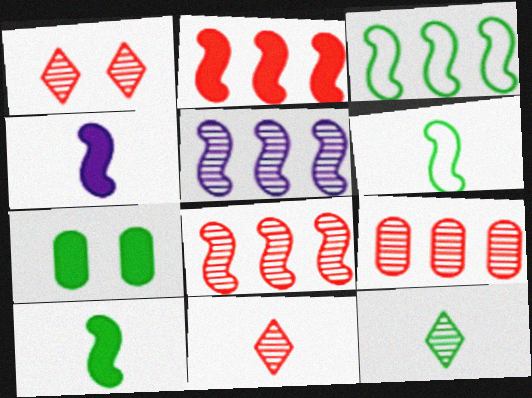[[2, 3, 5], 
[3, 7, 12]]